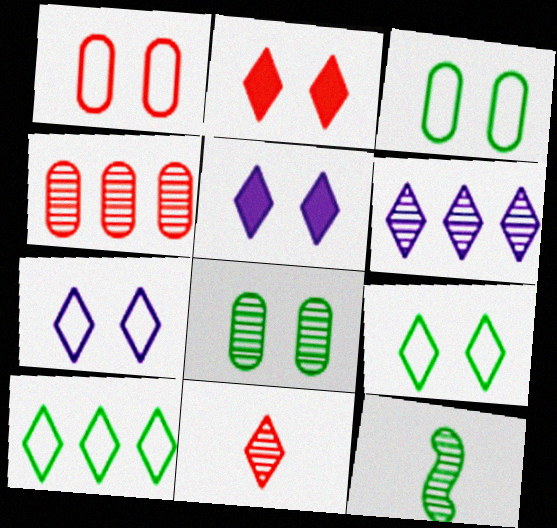[[5, 10, 11]]